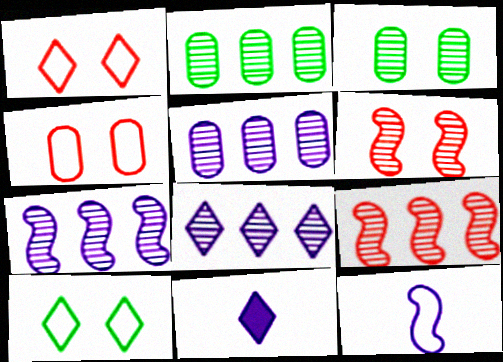[[2, 8, 9], 
[5, 7, 8]]